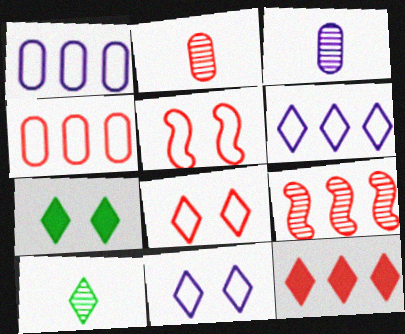[[2, 5, 12], 
[4, 9, 12], 
[10, 11, 12]]